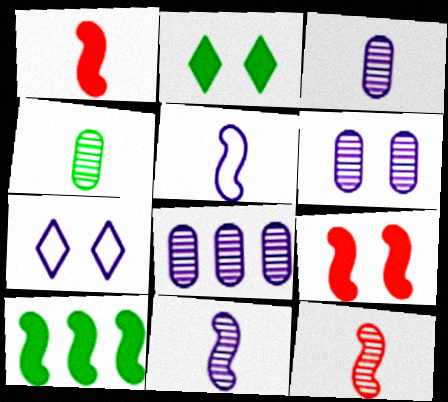[[3, 6, 8]]